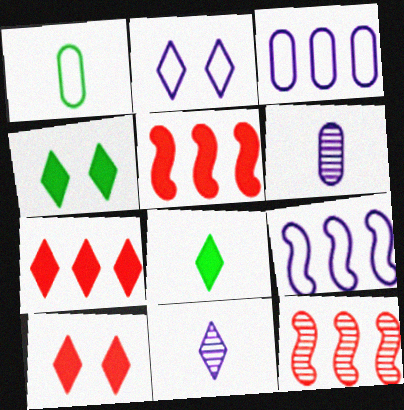[]